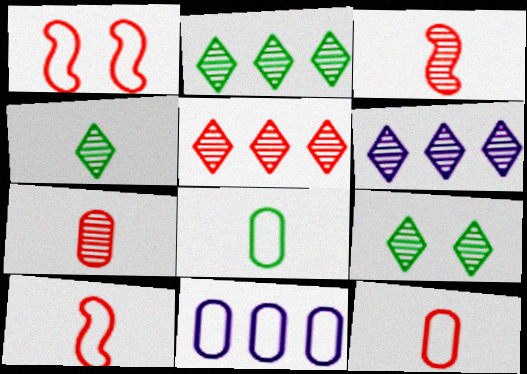[[2, 4, 9], 
[2, 5, 6]]